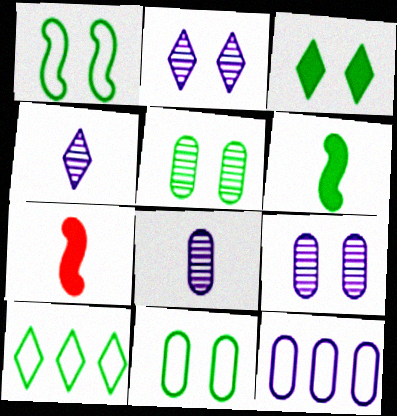[[1, 3, 5], 
[5, 6, 10], 
[7, 9, 10]]